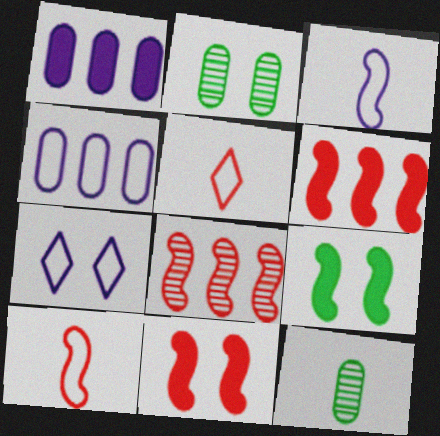[[2, 7, 11], 
[3, 4, 7], 
[3, 8, 9], 
[6, 7, 12], 
[8, 10, 11]]